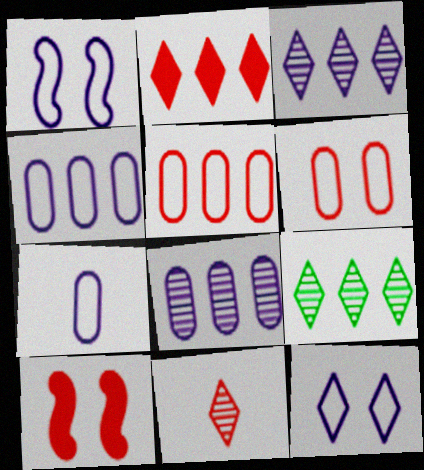[[5, 10, 11], 
[7, 9, 10]]